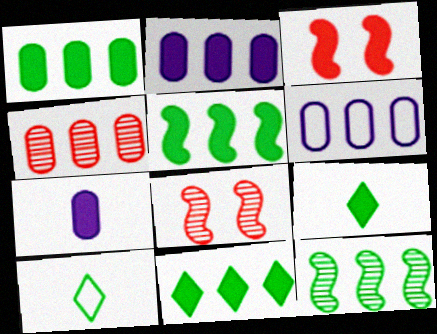[[1, 4, 6], 
[1, 5, 11], 
[2, 3, 9], 
[2, 8, 10], 
[3, 7, 11], 
[6, 8, 9]]